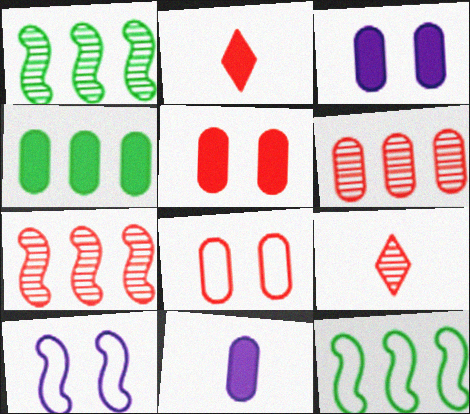[[2, 7, 8], 
[3, 9, 12], 
[4, 5, 11], 
[4, 9, 10]]